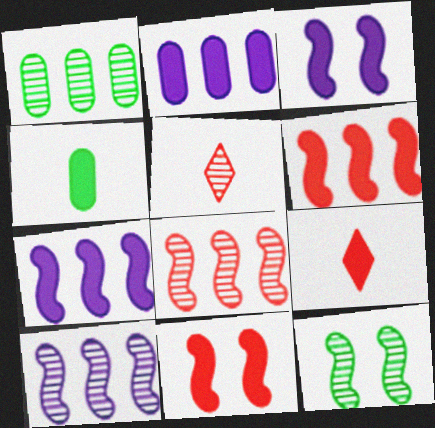[]